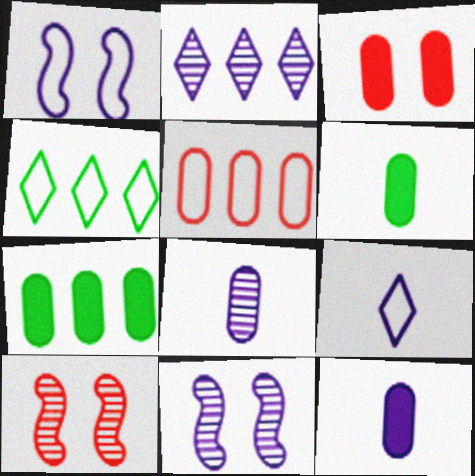[[1, 2, 12], 
[2, 8, 11], 
[3, 7, 12], 
[4, 10, 12], 
[7, 9, 10]]